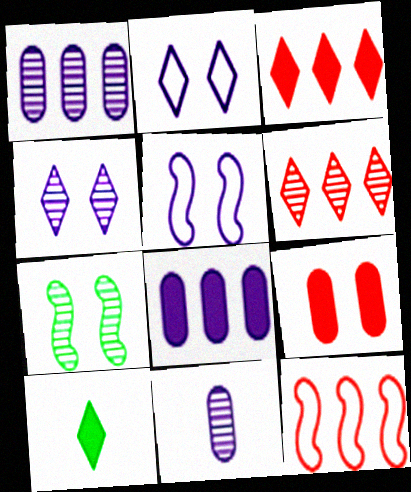[[2, 6, 10], 
[2, 7, 9], 
[6, 7, 11]]